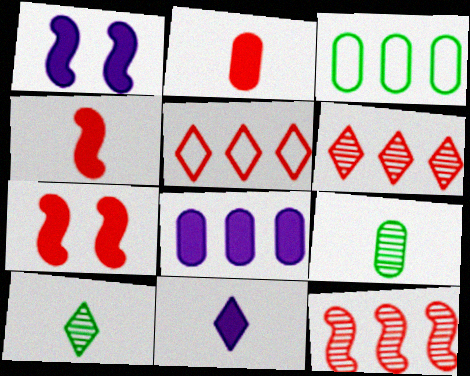[[1, 5, 9], 
[1, 8, 11]]